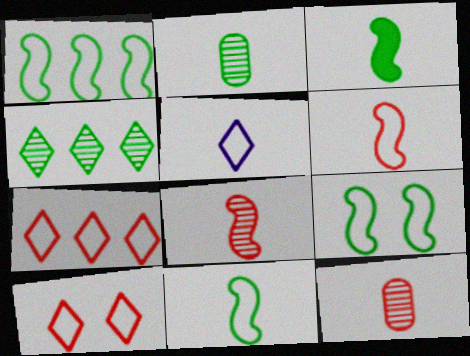[[1, 9, 11], 
[3, 5, 12]]